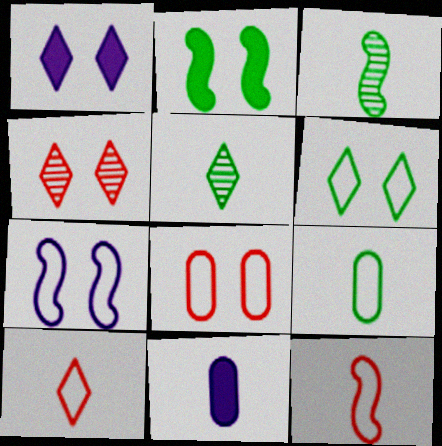[[1, 4, 6], 
[3, 10, 11], 
[5, 11, 12], 
[6, 7, 8]]